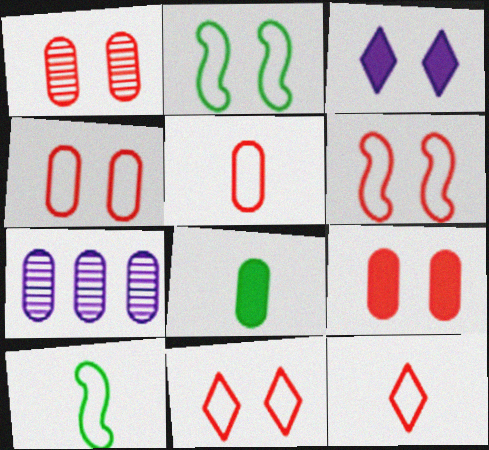[[1, 2, 3], 
[1, 4, 9], 
[4, 6, 11], 
[4, 7, 8]]